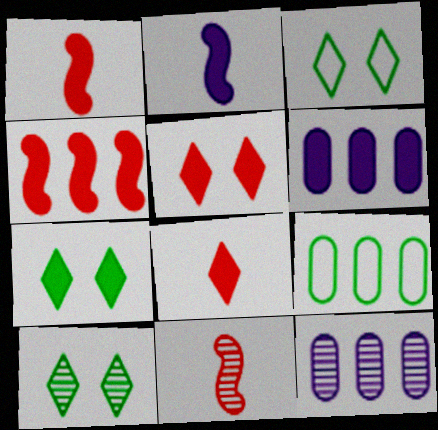[[1, 3, 12], 
[1, 6, 7], 
[3, 6, 11], 
[3, 7, 10], 
[10, 11, 12]]